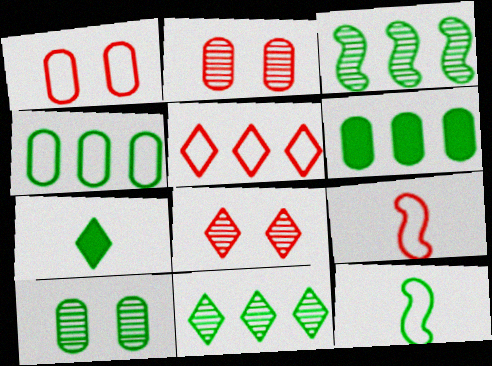[[1, 5, 9]]